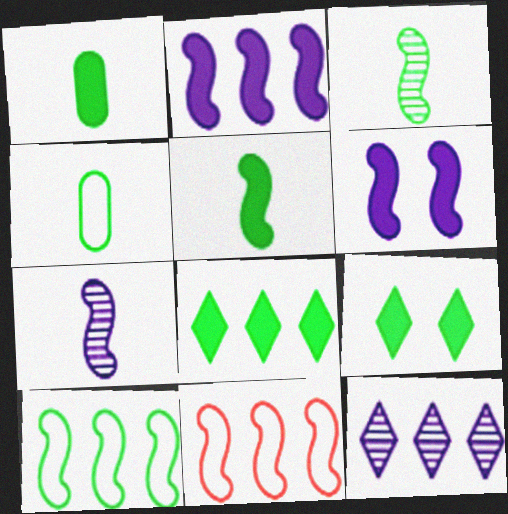[[3, 6, 11]]